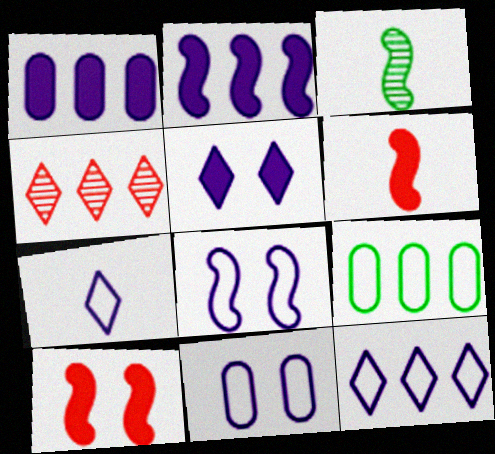[[2, 4, 9]]